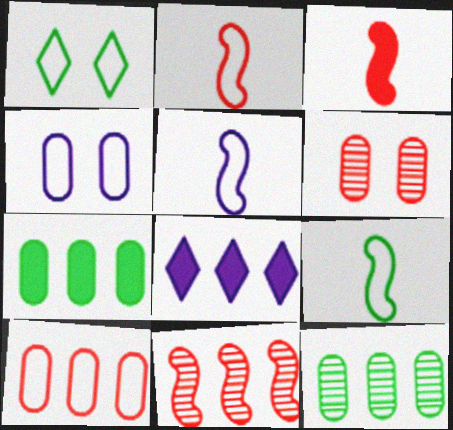[[1, 5, 10], 
[2, 5, 9], 
[6, 8, 9]]